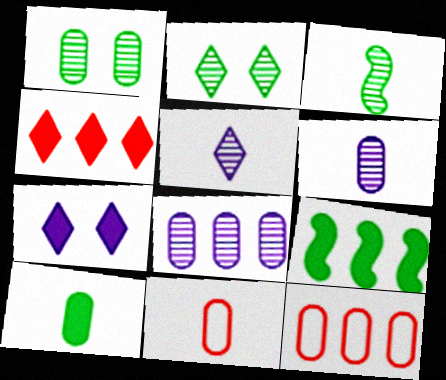[[3, 7, 12], 
[6, 10, 11]]